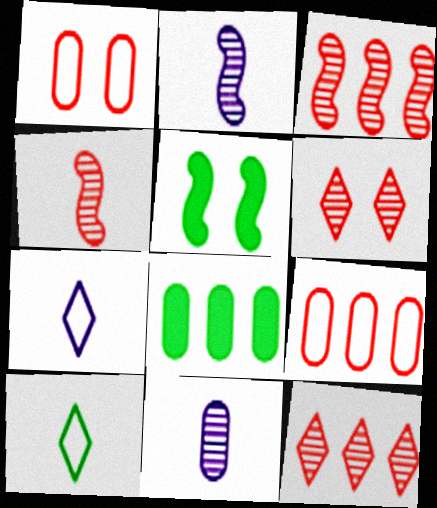[[1, 8, 11]]